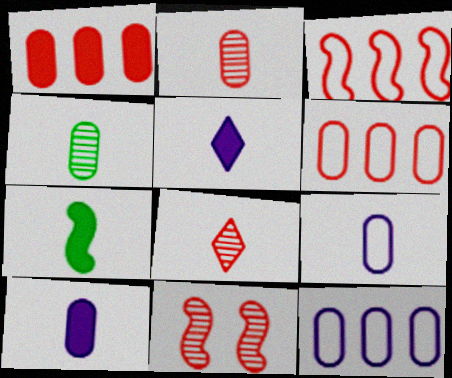[[7, 8, 9]]